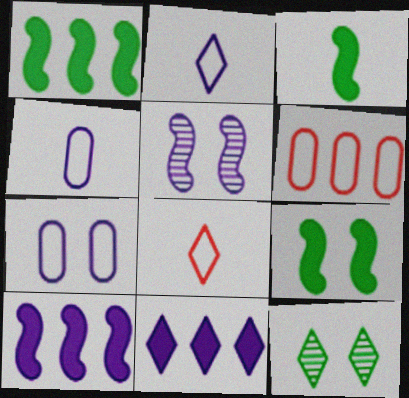[[1, 3, 9], 
[4, 5, 11], 
[8, 11, 12]]